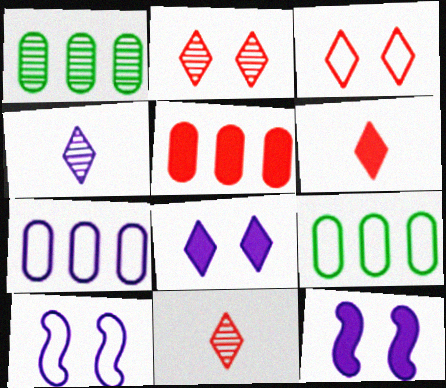[[1, 5, 7], 
[1, 6, 10], 
[4, 7, 12], 
[9, 11, 12]]